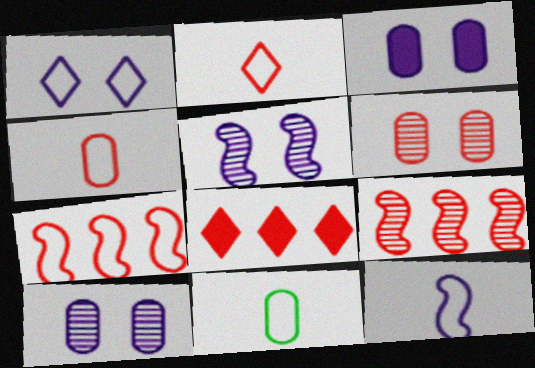[[1, 3, 5], 
[1, 7, 11], 
[2, 11, 12], 
[5, 8, 11]]